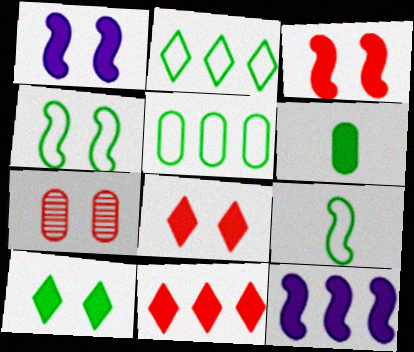[[1, 6, 11], 
[6, 8, 12]]